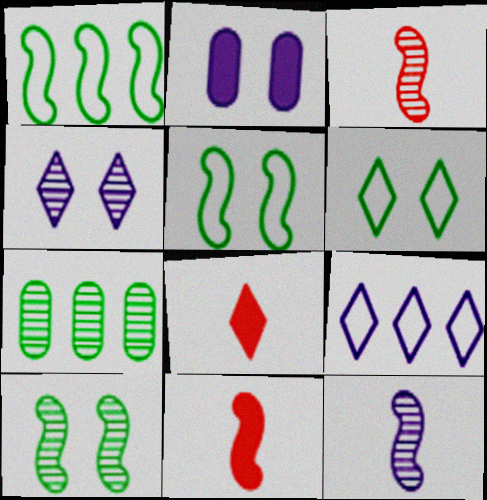[[2, 9, 12], 
[3, 4, 7]]